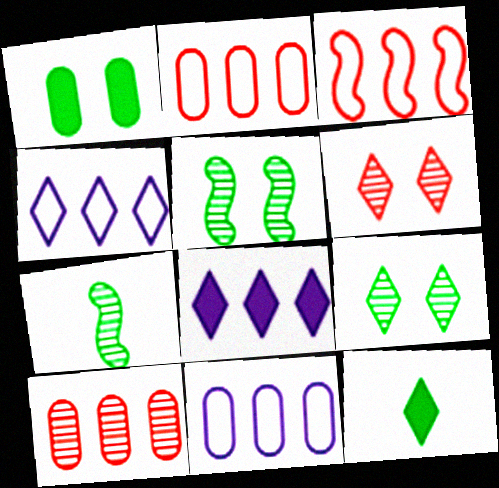[[4, 6, 12]]